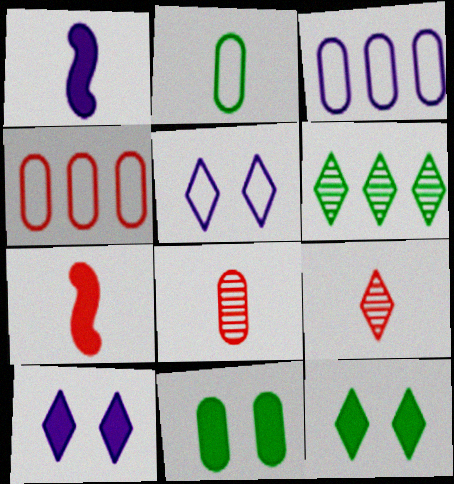[[1, 2, 9], 
[3, 8, 11]]